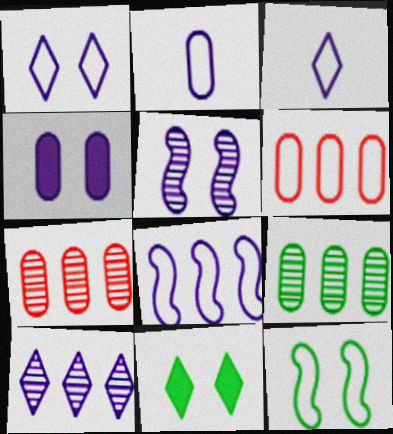[[1, 2, 8], 
[1, 4, 5], 
[3, 6, 12]]